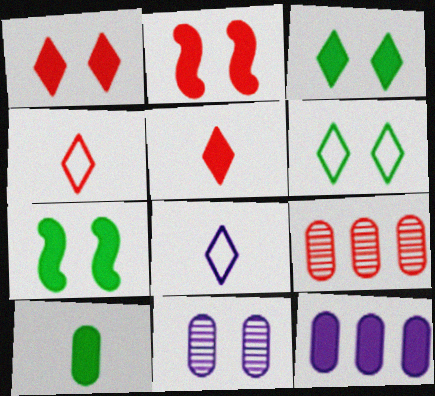[[2, 4, 9], 
[2, 6, 11], 
[5, 7, 12], 
[7, 8, 9]]